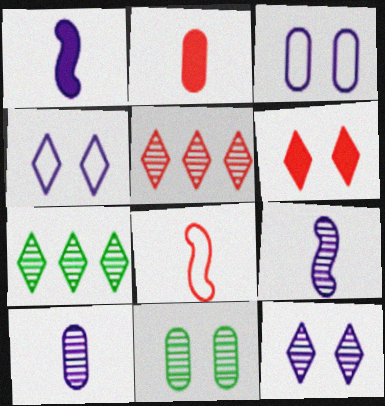[[5, 9, 11]]